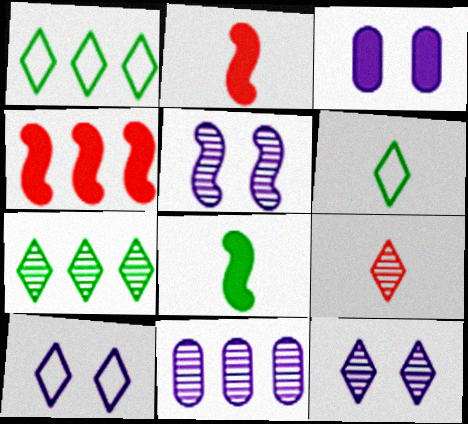[[1, 4, 11], 
[3, 5, 10], 
[7, 9, 12]]